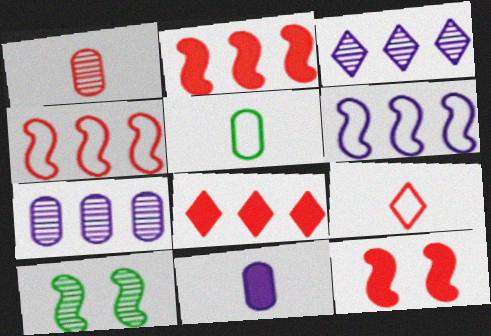[[1, 3, 10], 
[1, 5, 11], 
[3, 5, 12]]